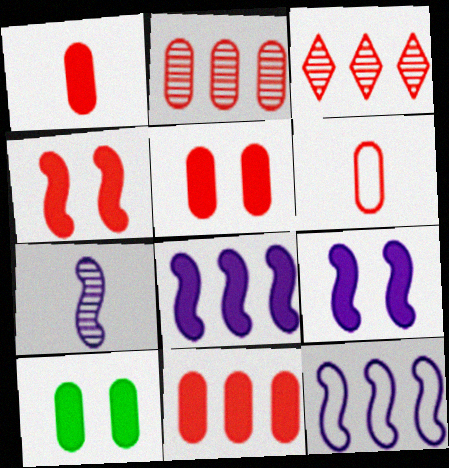[[1, 5, 11], 
[2, 5, 6], 
[3, 4, 6], 
[7, 9, 12]]